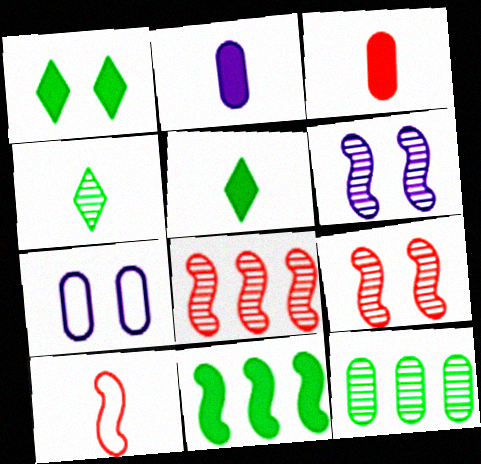[[1, 7, 9], 
[2, 4, 10], 
[3, 7, 12], 
[5, 7, 8], 
[6, 10, 11]]